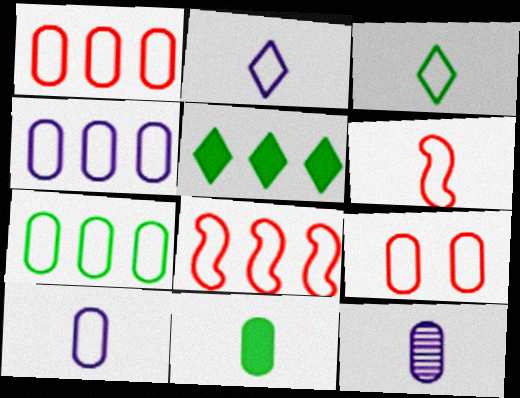[[1, 4, 7], 
[3, 6, 10], 
[7, 9, 10]]